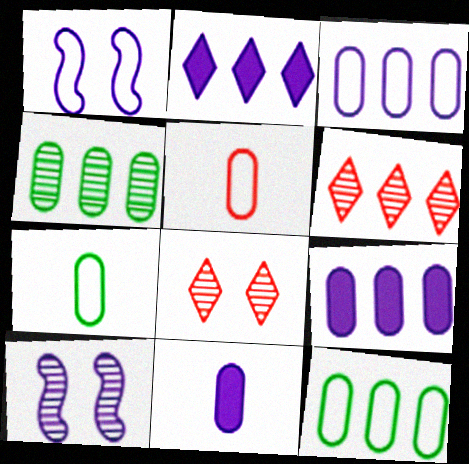[]